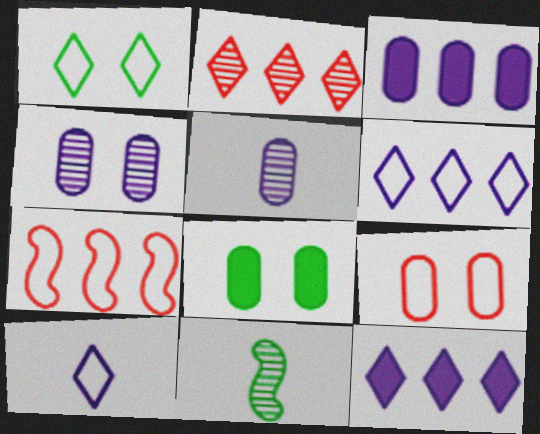[[2, 4, 11], 
[4, 8, 9], 
[9, 11, 12]]